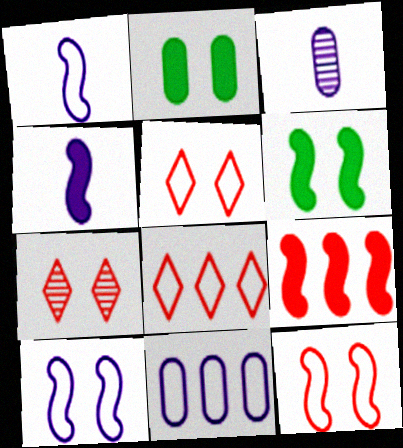[[2, 7, 10], 
[3, 6, 8], 
[4, 6, 9]]